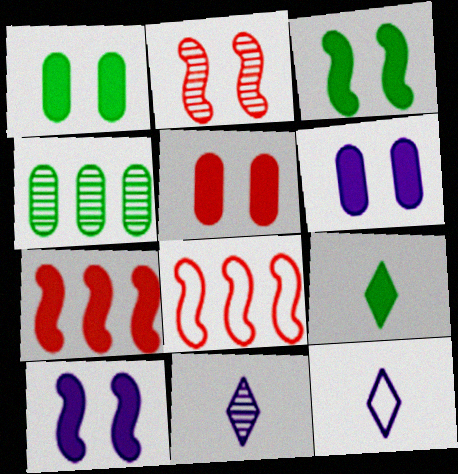[[1, 5, 6], 
[1, 8, 11], 
[2, 4, 11], 
[6, 7, 9]]